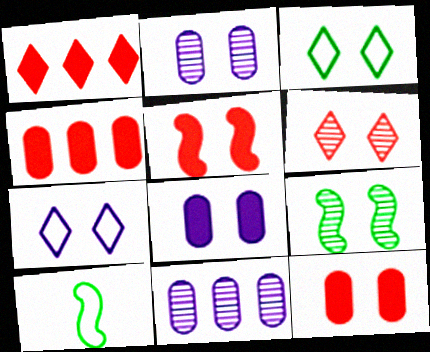[[1, 2, 10], 
[2, 3, 5], 
[2, 6, 9], 
[7, 9, 12]]